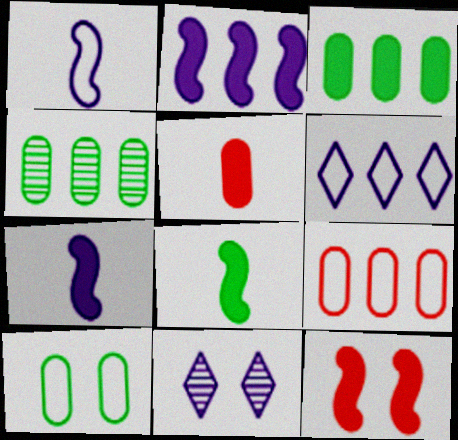[[2, 8, 12], 
[8, 9, 11], 
[10, 11, 12]]